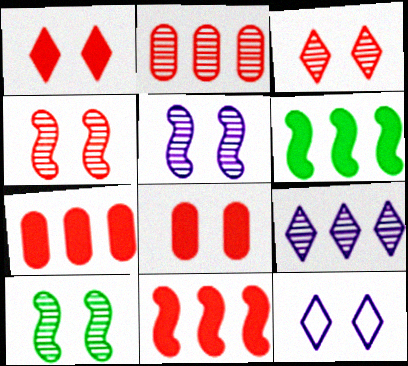[[4, 5, 10], 
[8, 10, 12]]